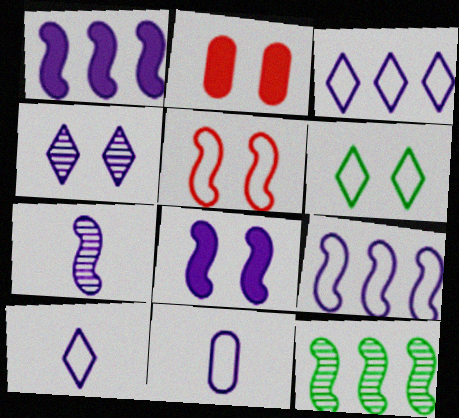[[1, 4, 11], 
[2, 10, 12], 
[7, 8, 9]]